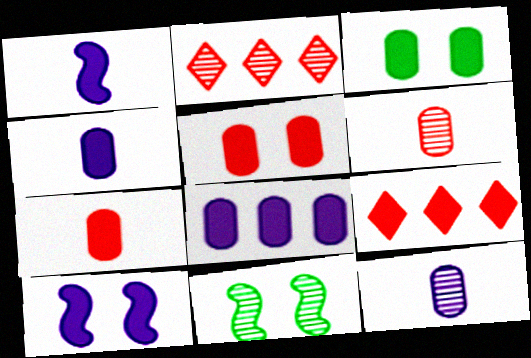[[1, 3, 9], 
[2, 11, 12], 
[3, 7, 8]]